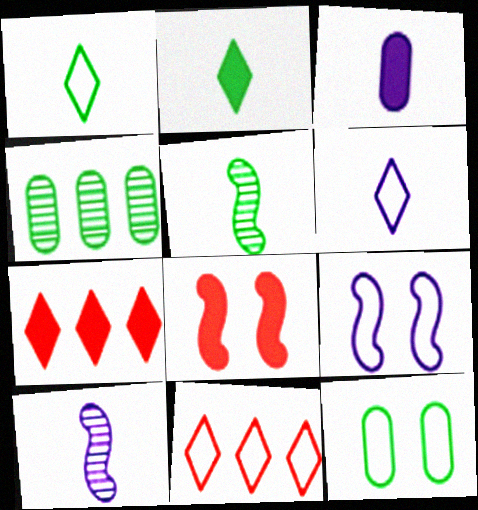[[3, 6, 10], 
[4, 6, 8], 
[7, 10, 12]]